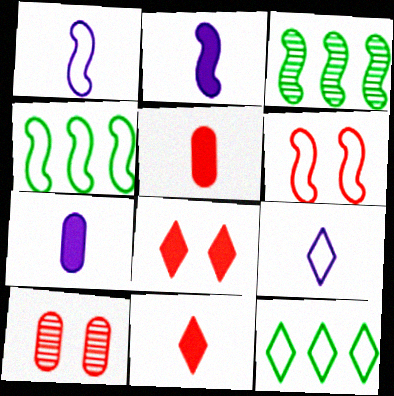[[1, 4, 6], 
[2, 3, 6], 
[2, 10, 12], 
[6, 8, 10]]